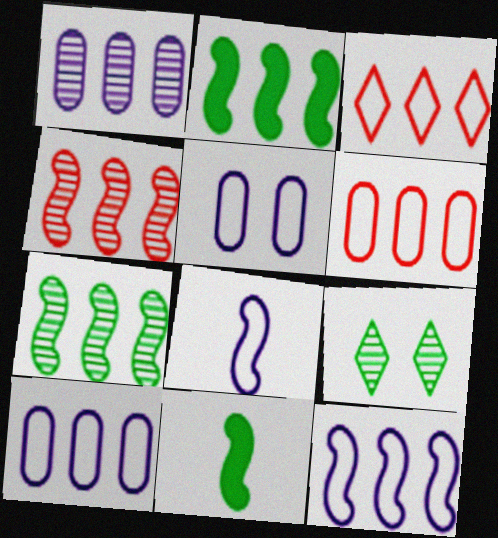[[1, 2, 3], 
[2, 4, 12]]